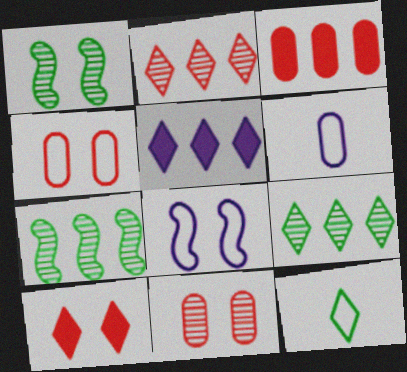[[6, 7, 10]]